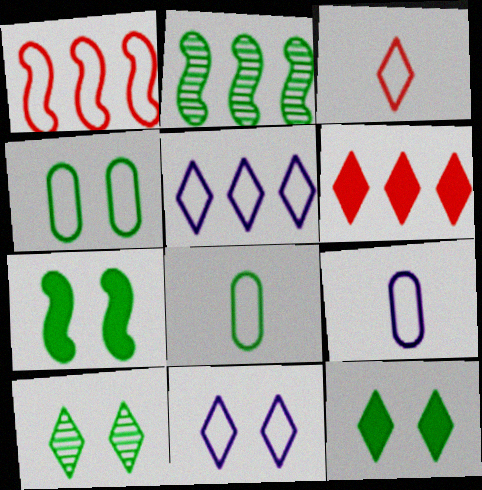[[1, 8, 11], 
[2, 8, 12], 
[4, 7, 10]]